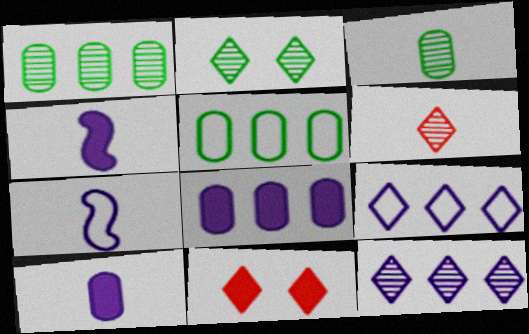[[1, 7, 11], 
[2, 6, 12]]